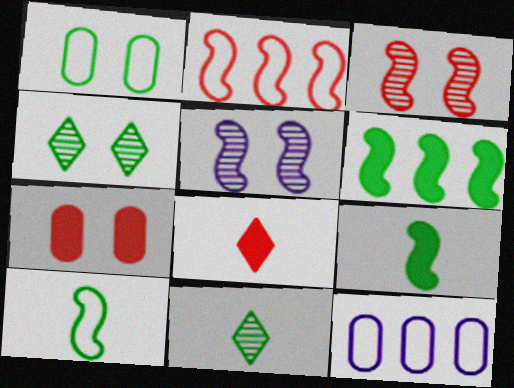[[1, 6, 11], 
[2, 5, 9]]